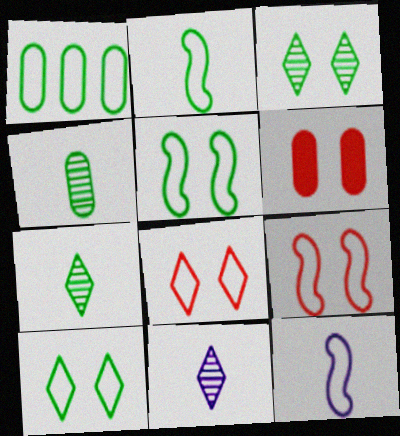[[1, 2, 10], 
[1, 8, 12]]